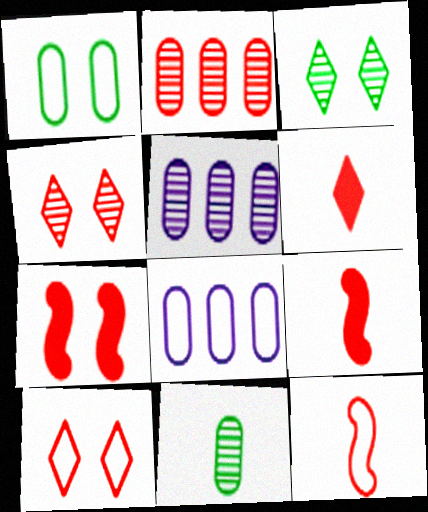[[2, 9, 10], 
[3, 8, 9]]